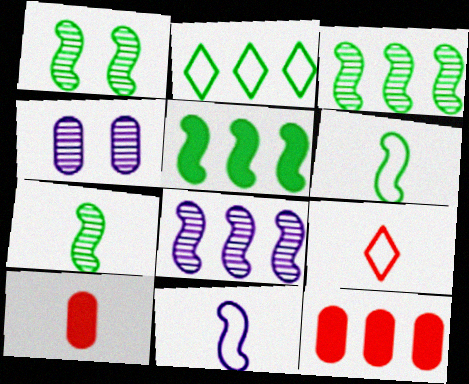[[1, 3, 7], 
[1, 5, 6], 
[2, 8, 12], 
[4, 5, 9]]